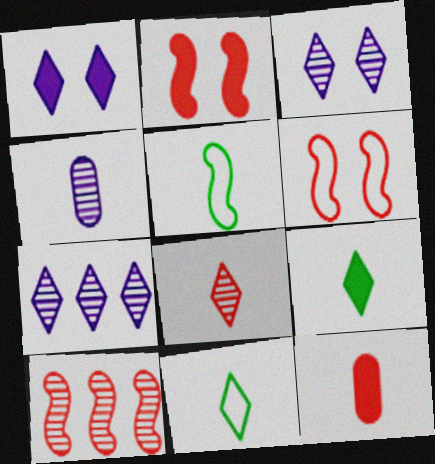[]